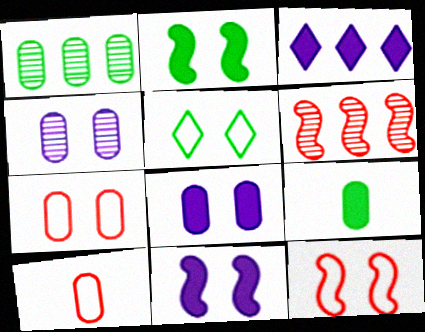[[1, 8, 10]]